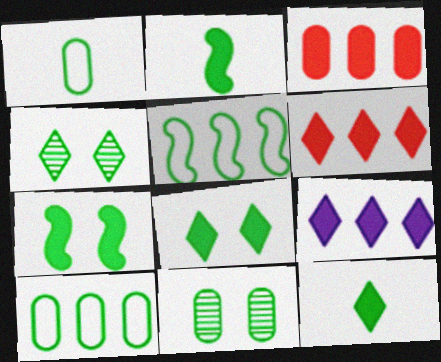[[2, 4, 10], 
[5, 11, 12]]